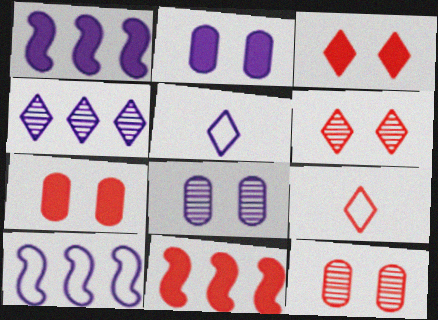[[1, 5, 8], 
[9, 11, 12]]